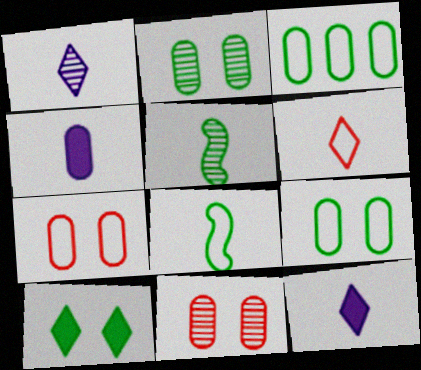[[3, 4, 11], 
[3, 5, 10], 
[4, 5, 6]]